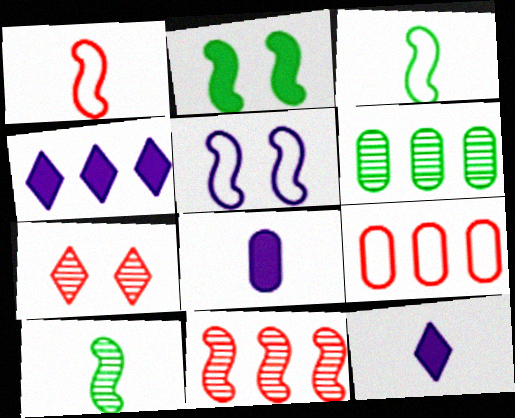[]